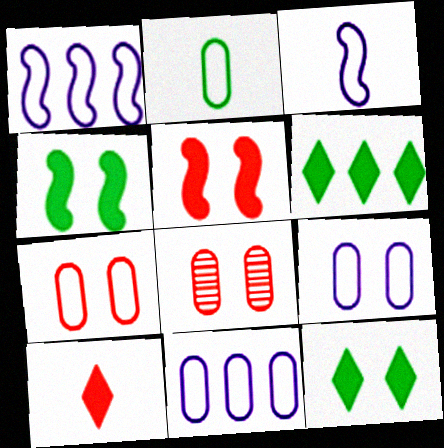[[2, 7, 11], 
[3, 6, 8]]